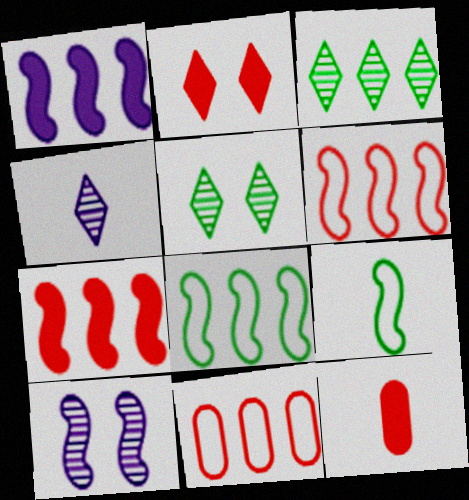[[1, 3, 11], 
[2, 7, 12], 
[4, 9, 12], 
[7, 9, 10]]